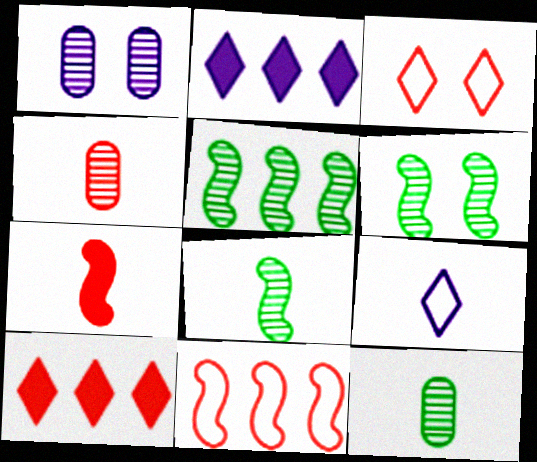[[5, 6, 8], 
[7, 9, 12]]